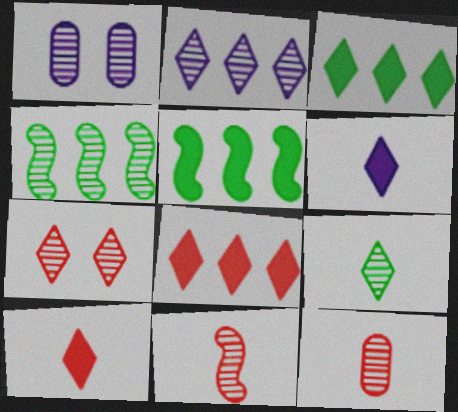[[2, 7, 9]]